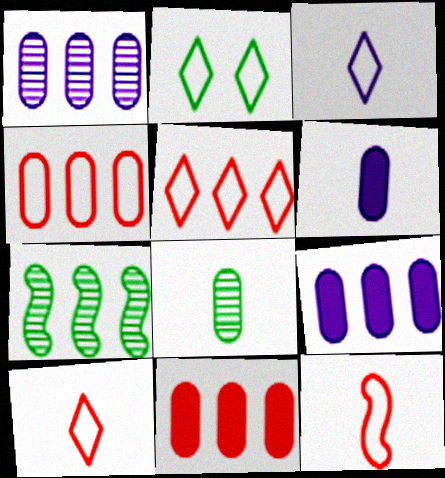[[2, 3, 5], 
[5, 7, 9]]